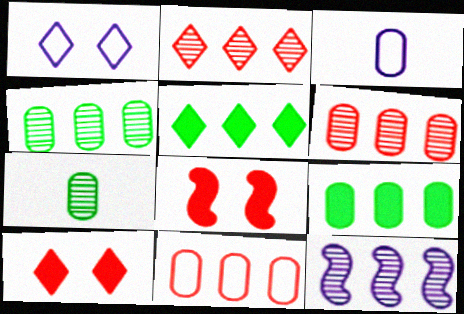[[2, 4, 12], 
[5, 11, 12]]